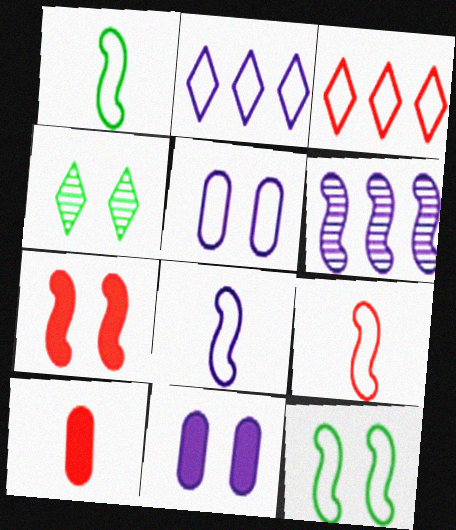[[1, 3, 5], 
[1, 6, 7], 
[1, 8, 9], 
[2, 5, 8], 
[4, 5, 7]]